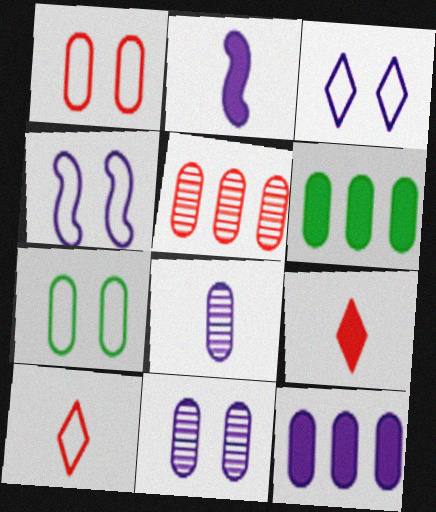[[1, 6, 8]]